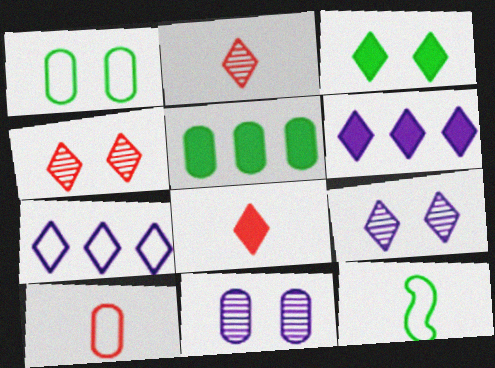[[2, 3, 7], 
[3, 6, 8], 
[5, 10, 11]]